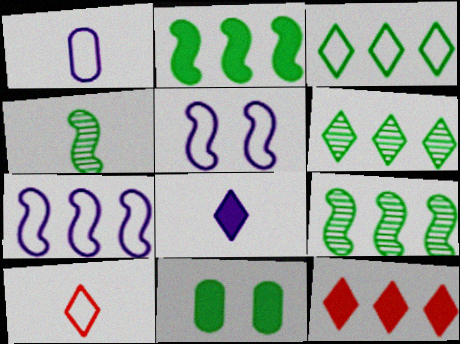[[3, 4, 11]]